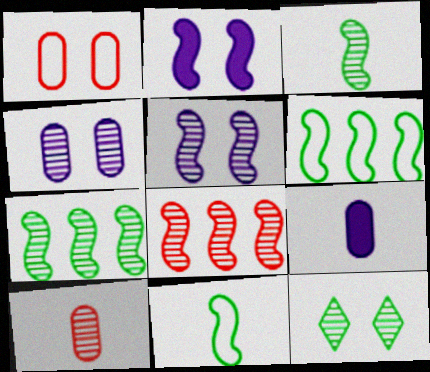[[1, 2, 12], 
[2, 8, 11], 
[3, 5, 8]]